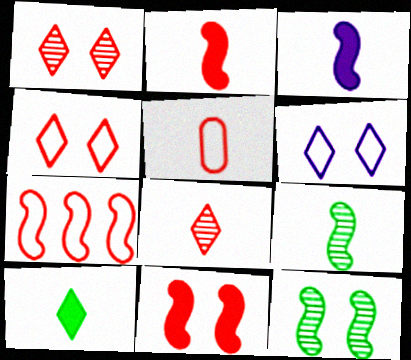[[2, 5, 8], 
[3, 7, 12], 
[4, 5, 7]]